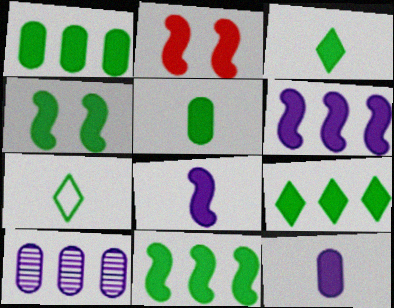[[1, 3, 4], 
[1, 9, 11], 
[2, 7, 10], 
[2, 8, 11], 
[2, 9, 12], 
[4, 5, 9]]